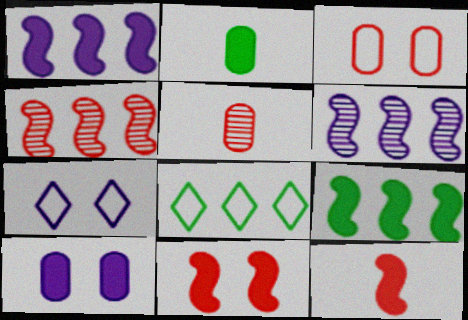[[2, 4, 7], 
[5, 7, 9]]